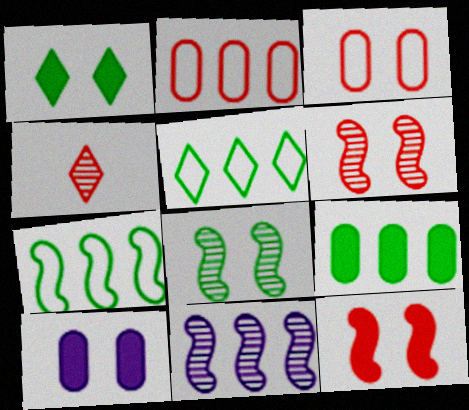[[1, 10, 12], 
[2, 4, 12], 
[4, 7, 10]]